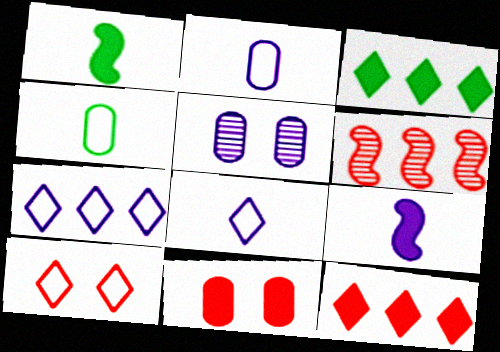[[3, 9, 11], 
[5, 7, 9]]